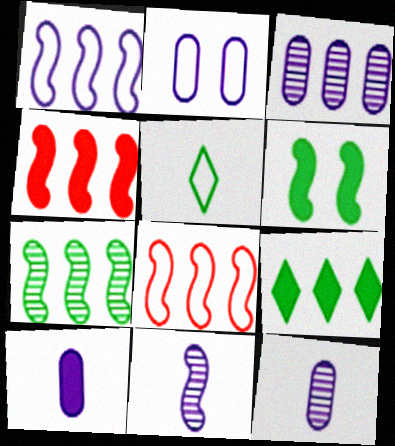[[1, 4, 7], 
[2, 3, 10], 
[2, 5, 8], 
[3, 8, 9], 
[6, 8, 11]]